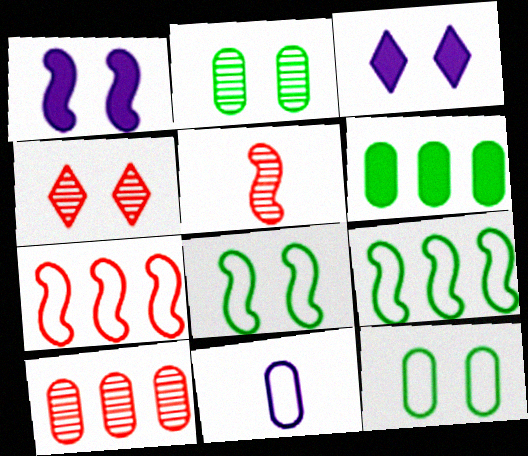[[1, 4, 12], 
[1, 5, 9], 
[4, 5, 10]]